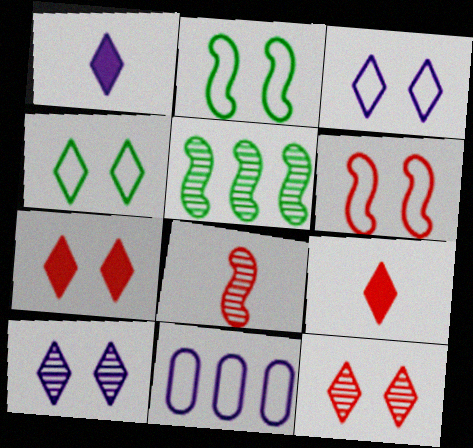[[4, 7, 10]]